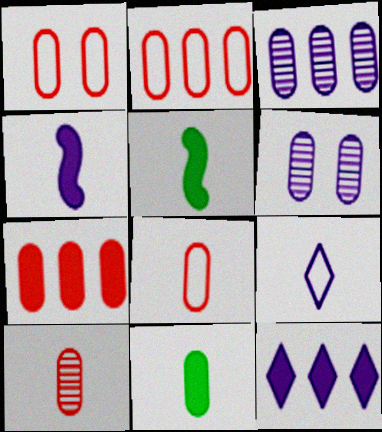[[1, 2, 8], 
[1, 3, 11], 
[1, 7, 10], 
[2, 6, 11], 
[5, 9, 10]]